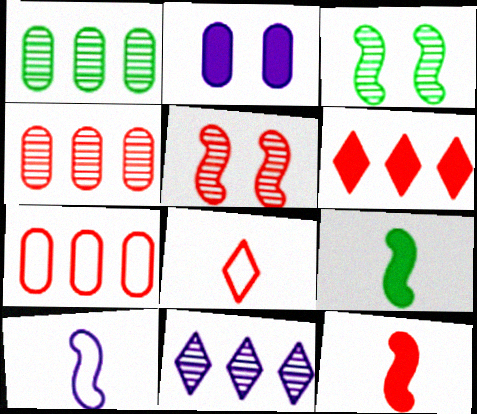[[2, 6, 9], 
[2, 10, 11]]